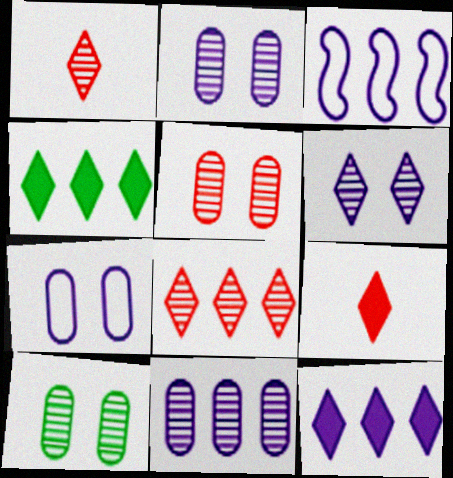[[2, 5, 10], 
[3, 9, 10], 
[3, 11, 12]]